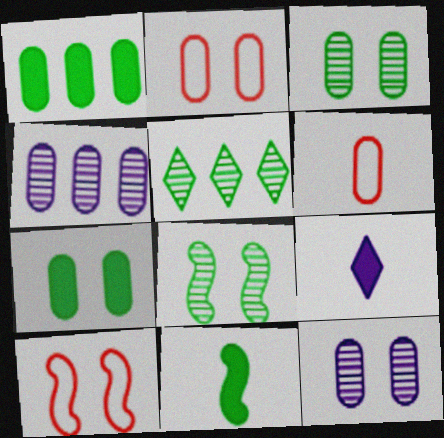[[1, 6, 12], 
[2, 7, 12], 
[4, 6, 7]]